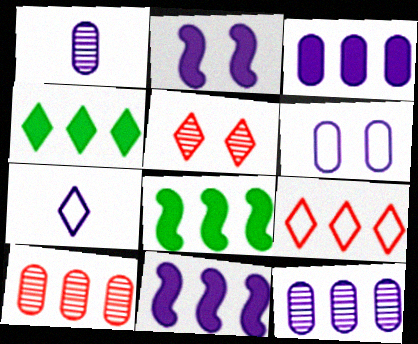[[1, 3, 6], 
[2, 7, 12], 
[4, 5, 7], 
[8, 9, 12]]